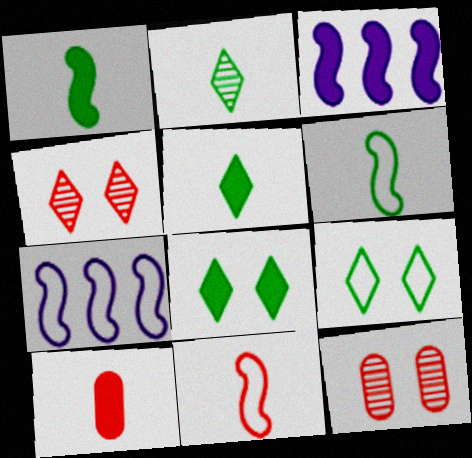[[3, 8, 10], 
[5, 7, 12]]